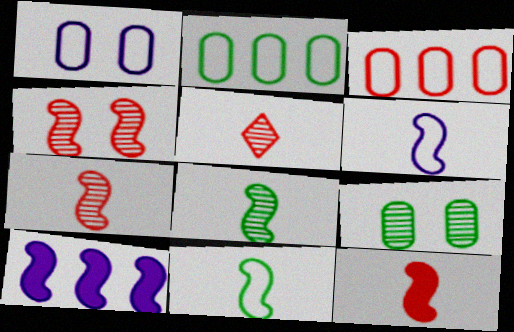[[4, 10, 11], 
[6, 8, 12]]